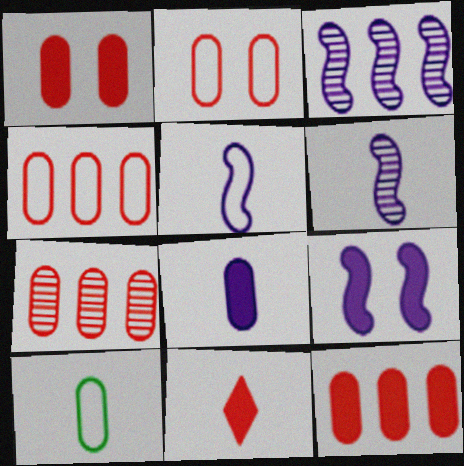[[3, 5, 9], 
[4, 7, 12], 
[6, 10, 11]]